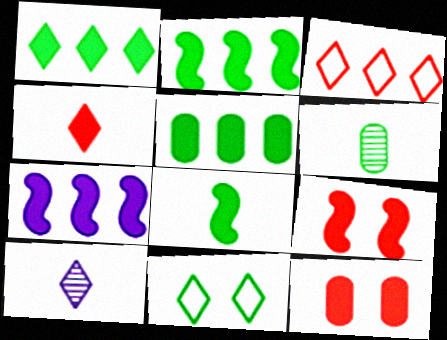[[1, 2, 5], 
[2, 6, 11], 
[7, 8, 9]]